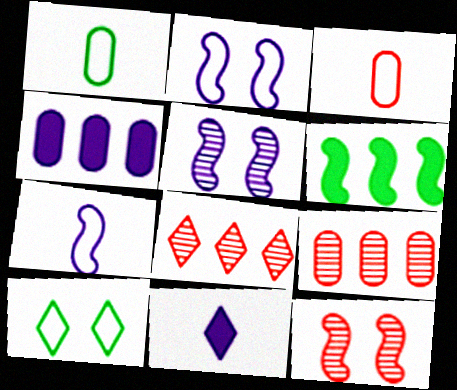[[6, 7, 12], 
[8, 10, 11]]